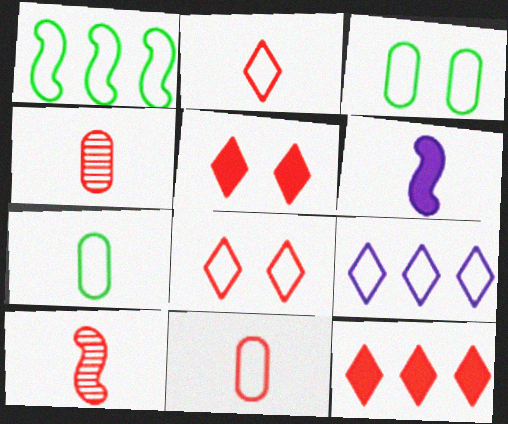[]